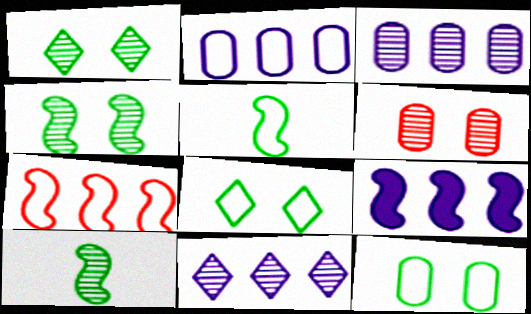[[2, 9, 11], 
[6, 10, 11]]